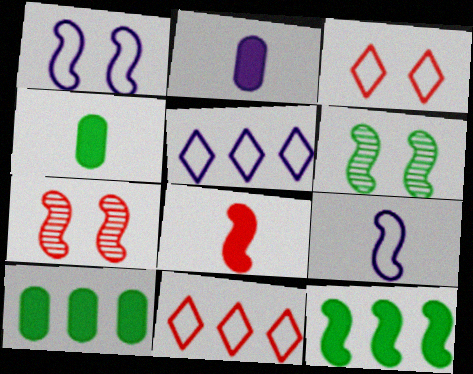[[2, 6, 11], 
[4, 5, 7], 
[7, 9, 12]]